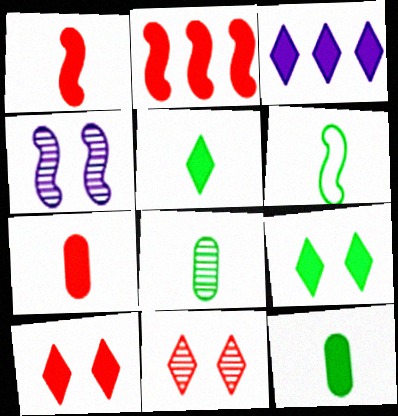[[2, 4, 6], 
[2, 7, 10], 
[3, 5, 10], 
[5, 6, 8]]